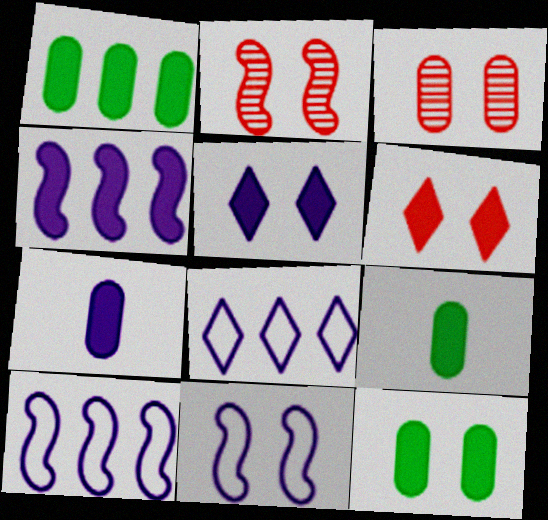[[1, 9, 12], 
[2, 8, 9], 
[4, 5, 7], 
[4, 6, 9]]